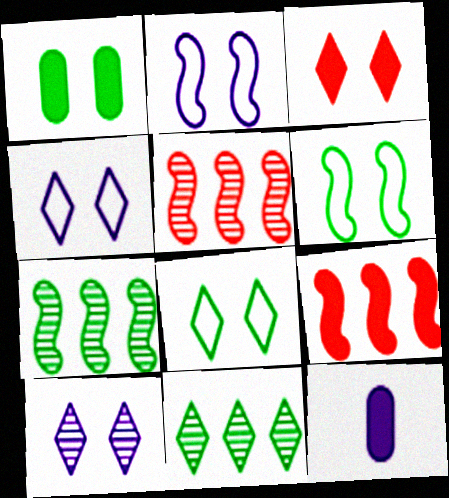[[3, 8, 10], 
[5, 8, 12]]